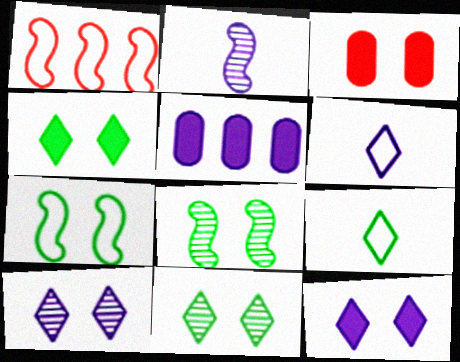[[3, 7, 10]]